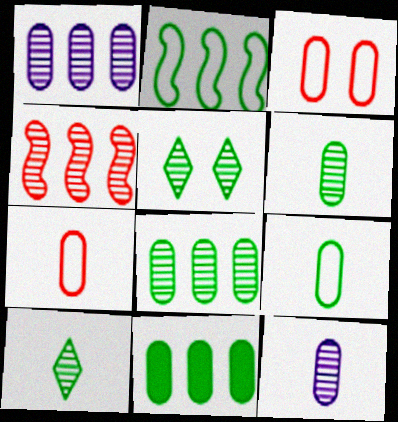[[3, 11, 12], 
[4, 5, 12]]